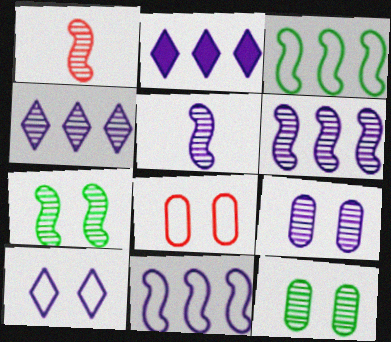[[1, 4, 12], 
[1, 6, 7], 
[4, 5, 9]]